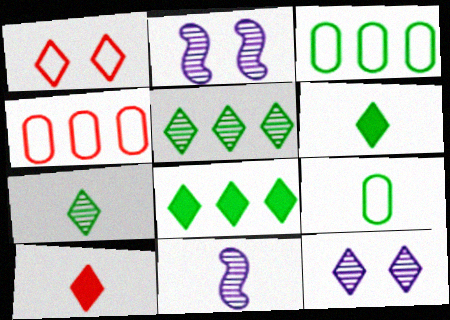[[2, 3, 10], 
[2, 4, 6], 
[9, 10, 11]]